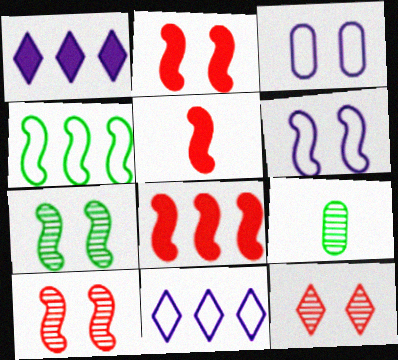[[2, 5, 8], 
[2, 6, 7], 
[2, 9, 11]]